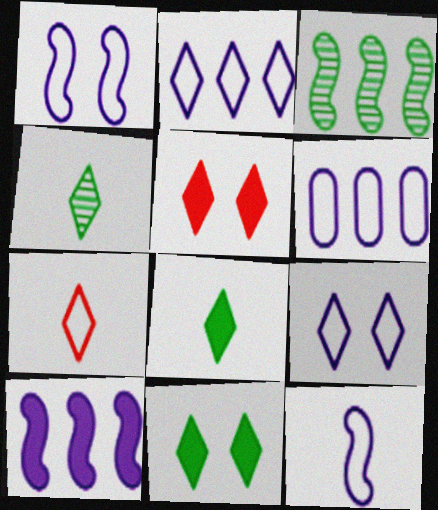[[2, 4, 5], 
[6, 9, 12]]